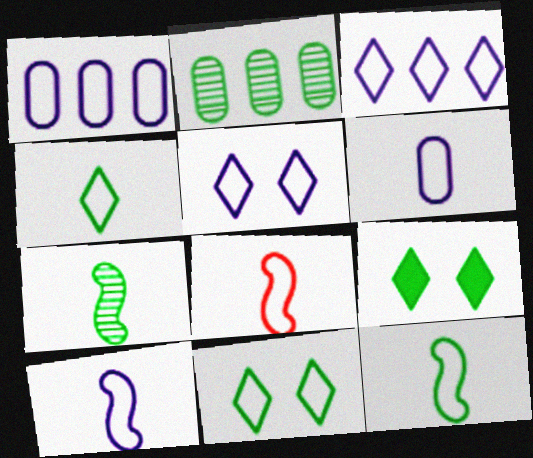[[1, 5, 10], 
[1, 8, 11], 
[2, 9, 12], 
[4, 6, 8], 
[8, 10, 12]]